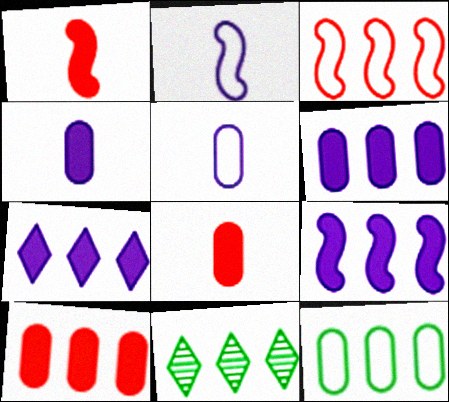[[3, 6, 11], 
[6, 7, 9]]